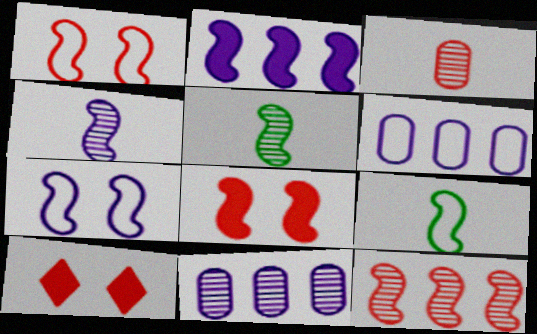[[1, 2, 5], 
[2, 4, 7], 
[5, 6, 10], 
[9, 10, 11]]